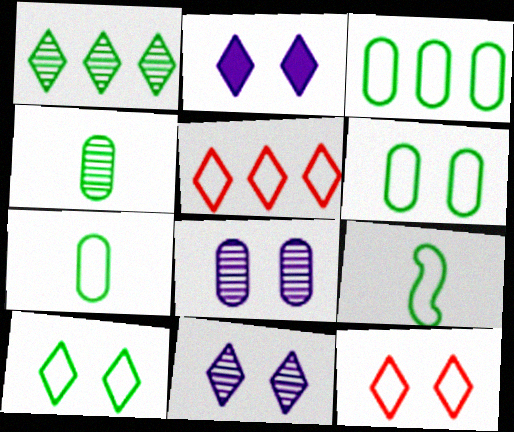[[3, 6, 7], 
[3, 9, 10]]